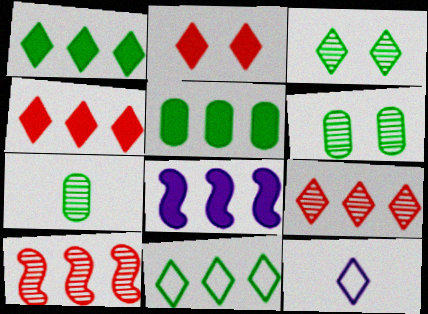[[3, 4, 12], 
[4, 5, 8]]